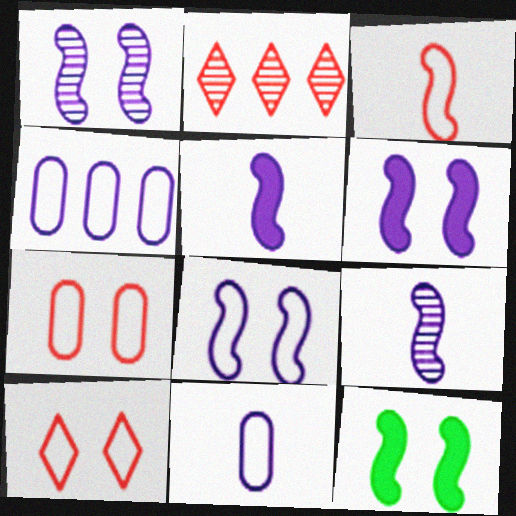[[1, 6, 8], 
[2, 11, 12]]